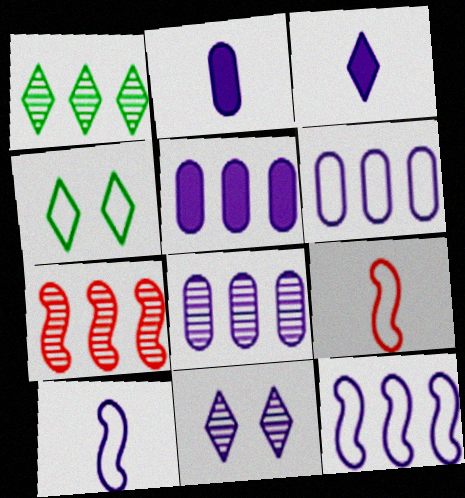[[1, 7, 8], 
[2, 4, 7], 
[2, 11, 12], 
[4, 6, 9], 
[5, 6, 8], 
[5, 10, 11]]